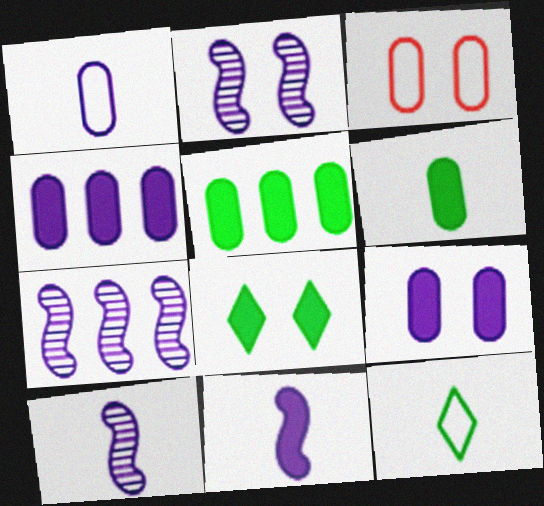[[2, 3, 8], 
[2, 7, 10]]